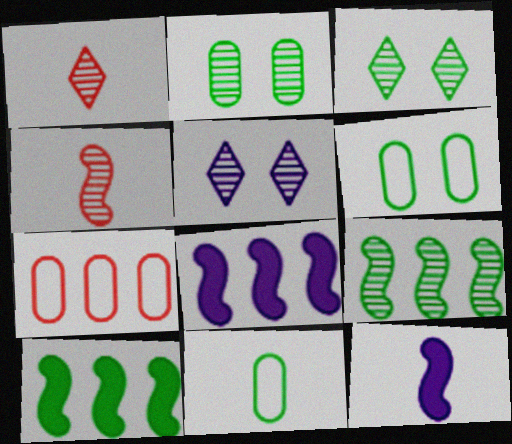[[1, 6, 8], 
[1, 11, 12], 
[3, 7, 12], 
[3, 10, 11]]